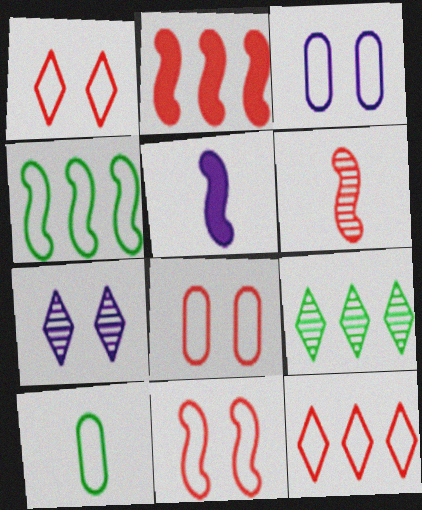[[1, 8, 11], 
[2, 6, 11], 
[2, 7, 10], 
[5, 8, 9]]